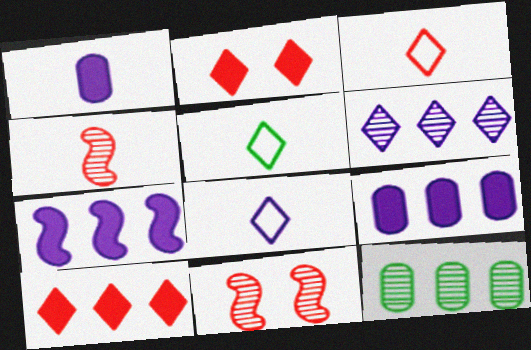[[1, 4, 5], 
[2, 5, 6], 
[3, 5, 8], 
[5, 9, 11]]